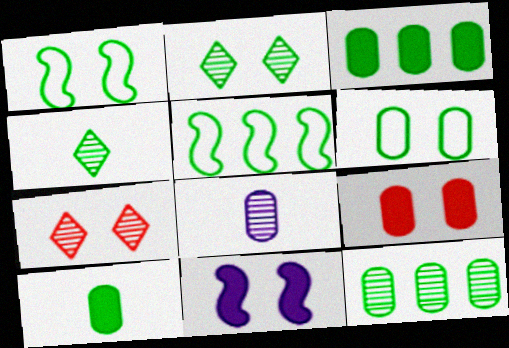[[1, 3, 4], 
[2, 5, 10], 
[6, 7, 11], 
[6, 10, 12]]